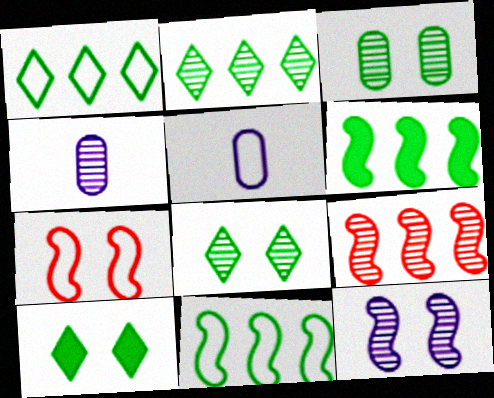[[1, 5, 7], 
[4, 8, 9], 
[5, 9, 10]]